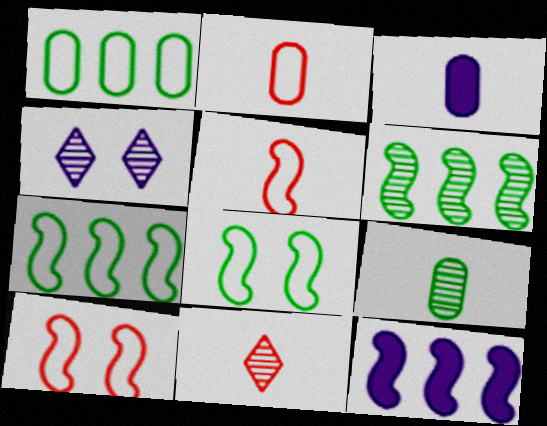[[2, 3, 9]]